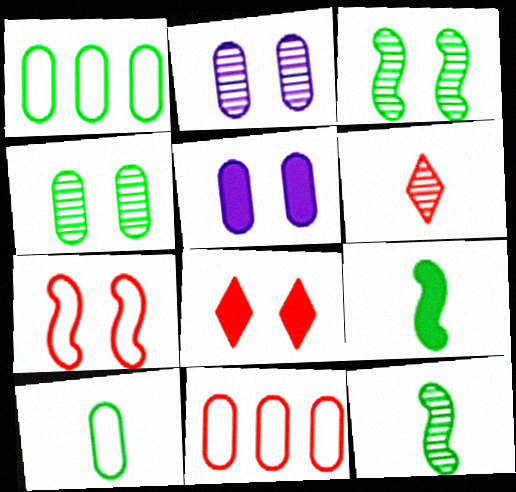[]